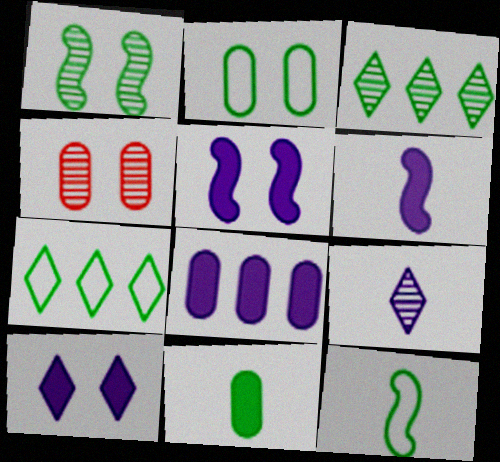[[1, 7, 11], 
[2, 7, 12], 
[4, 6, 7], 
[6, 8, 10]]